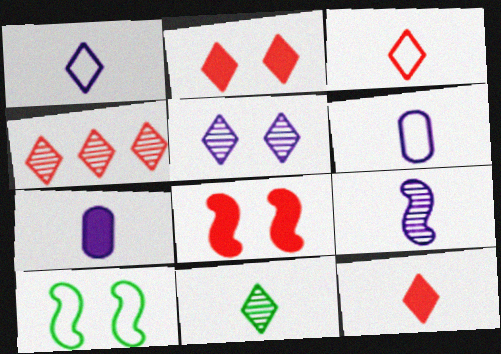[[1, 7, 9], 
[1, 11, 12], 
[2, 3, 4], 
[4, 5, 11], 
[4, 7, 10]]